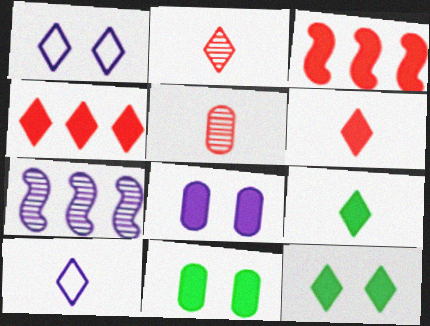[[2, 9, 10], 
[3, 8, 9], 
[7, 8, 10]]